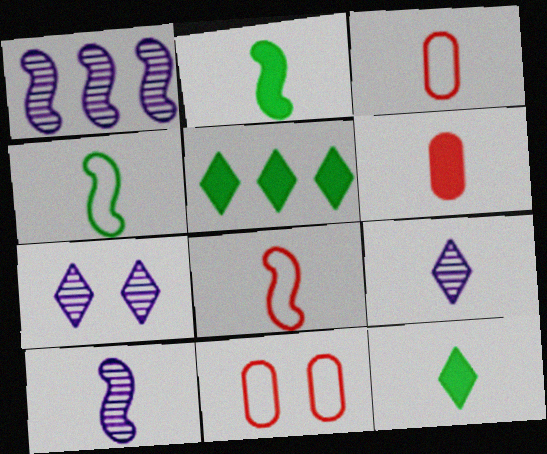[[1, 11, 12], 
[2, 3, 9], 
[2, 8, 10], 
[3, 10, 12], 
[4, 6, 9], 
[5, 10, 11]]